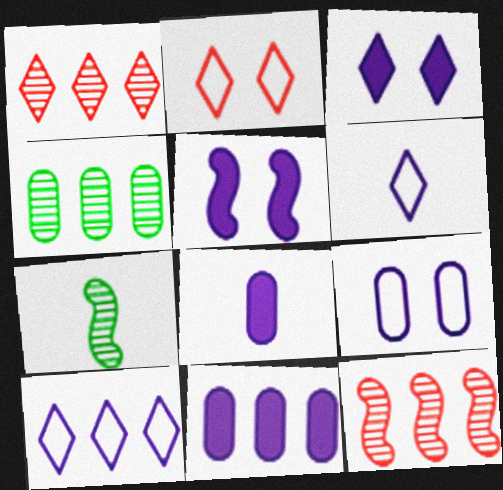[[2, 7, 11]]